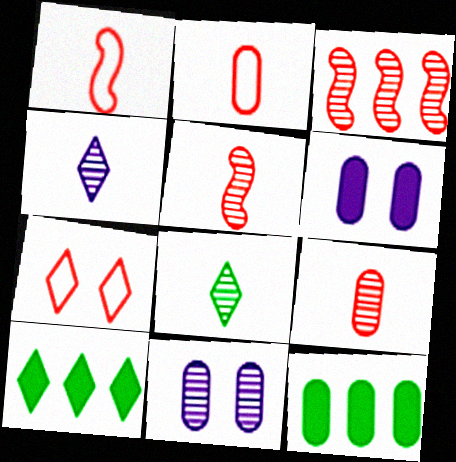[[1, 10, 11], 
[2, 11, 12], 
[3, 8, 11], 
[4, 7, 10]]